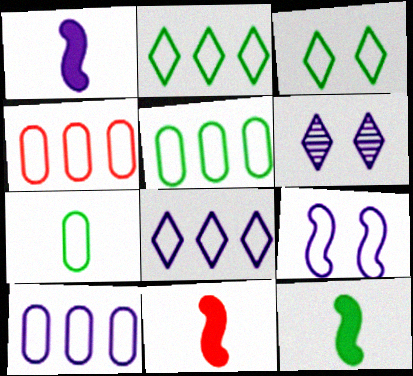[[1, 6, 10], 
[1, 11, 12], 
[4, 5, 10], 
[4, 6, 12], 
[5, 6, 11]]